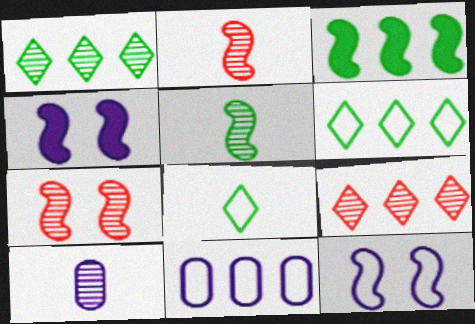[[1, 7, 10], 
[2, 3, 12], 
[3, 9, 11]]